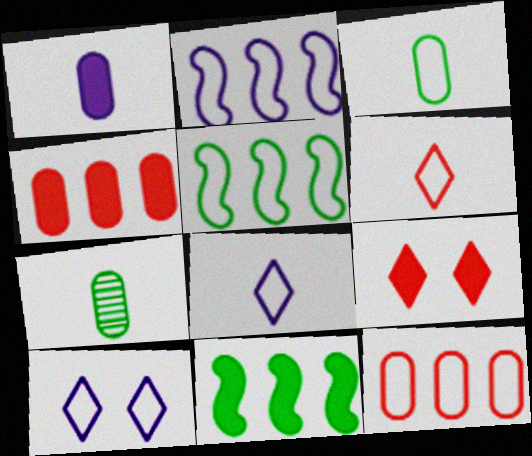[[1, 9, 11], 
[2, 7, 9]]